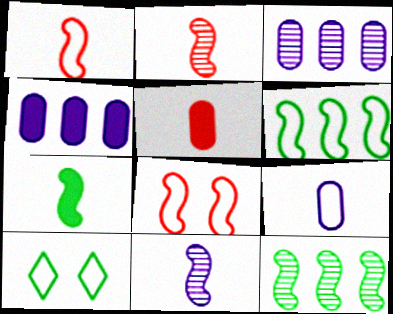[[1, 7, 11], 
[2, 4, 10]]